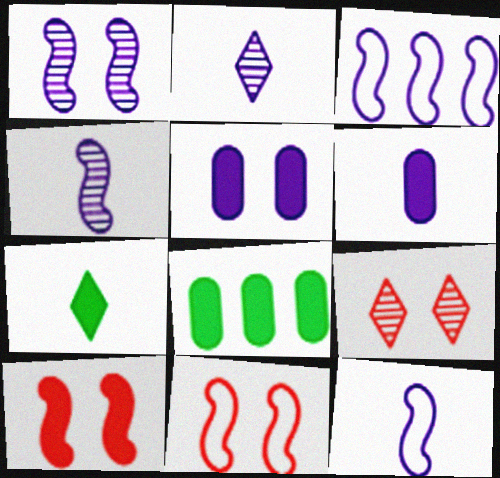[[2, 3, 5], 
[2, 6, 12], 
[2, 8, 11], 
[8, 9, 12]]